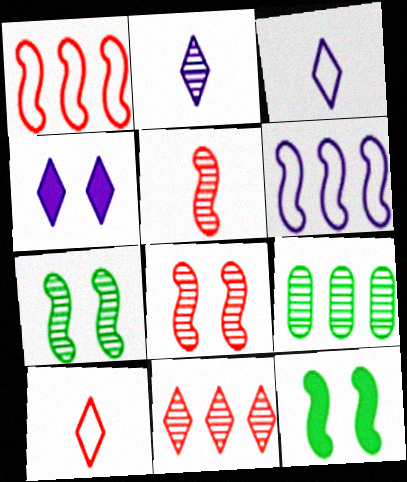[[2, 8, 9], 
[5, 6, 12]]